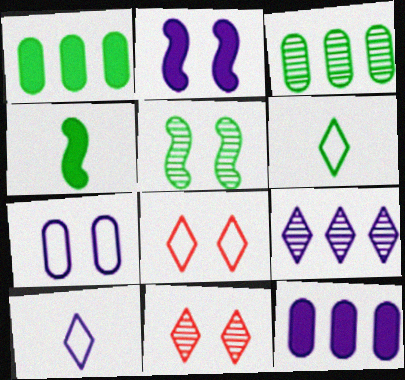[[1, 5, 6]]